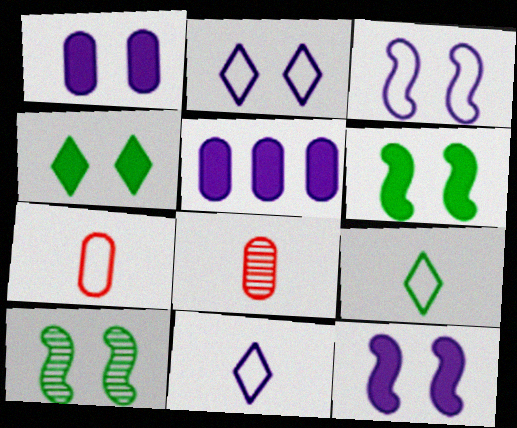[]